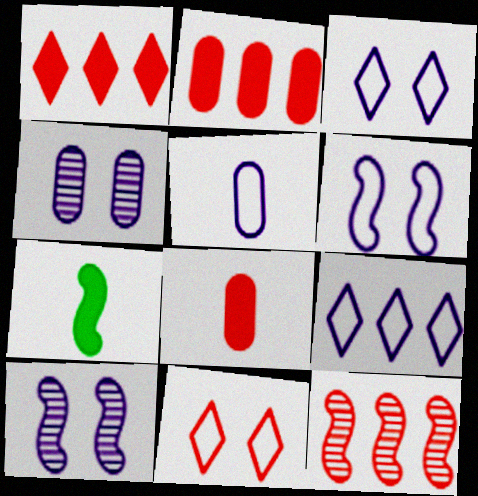[[5, 6, 9], 
[6, 7, 12], 
[8, 11, 12]]